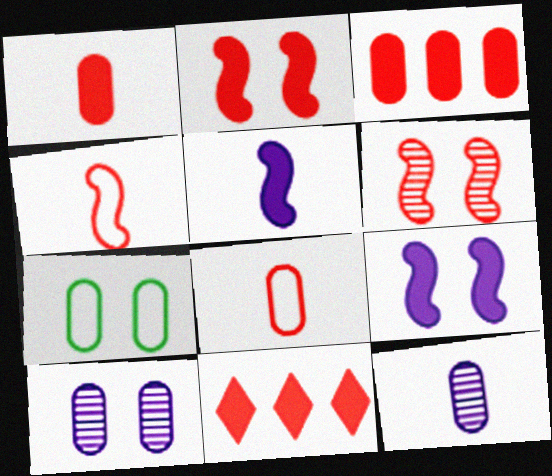[[1, 2, 11], 
[3, 7, 12], 
[6, 8, 11]]